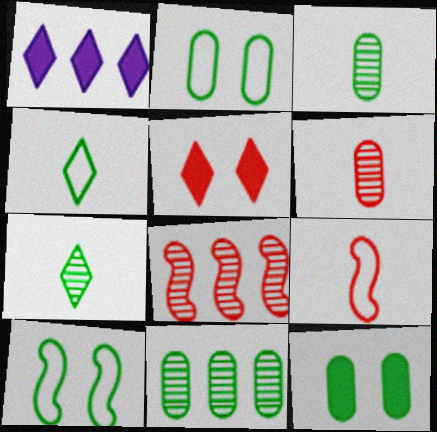[[1, 6, 10]]